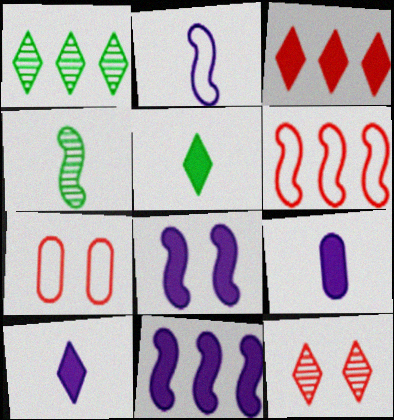[[4, 6, 8]]